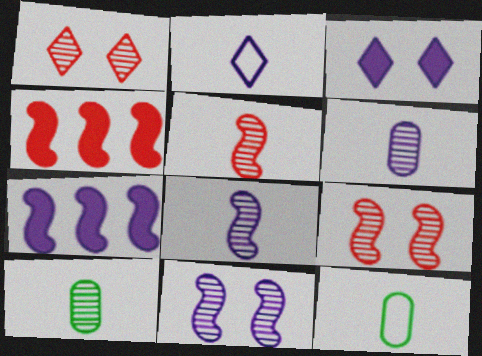[[1, 7, 12]]